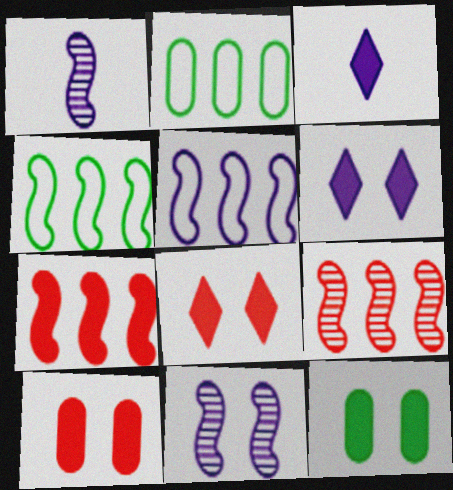[[1, 2, 8], 
[3, 7, 12]]